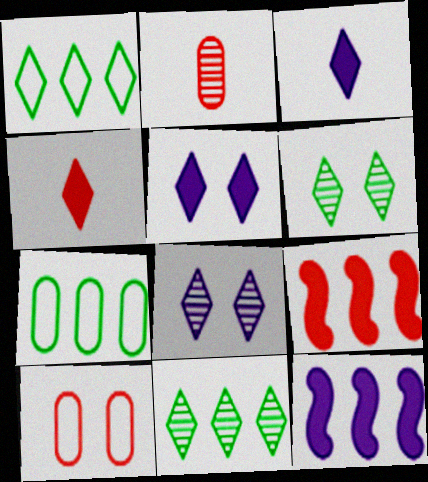[[1, 4, 8]]